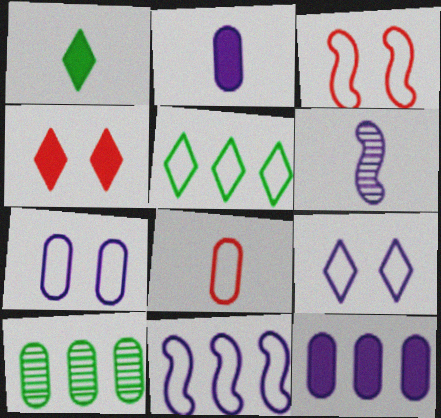[[1, 6, 8], 
[6, 9, 12]]